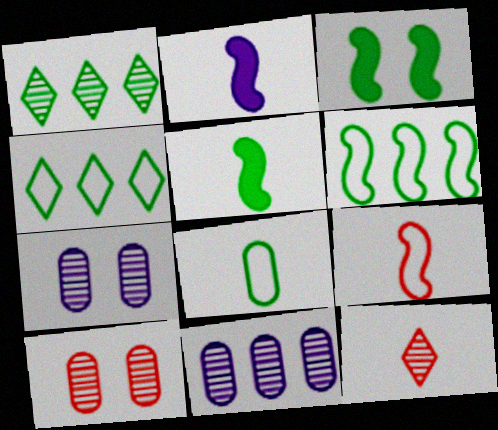[[1, 3, 8], 
[2, 4, 10], 
[2, 8, 12]]